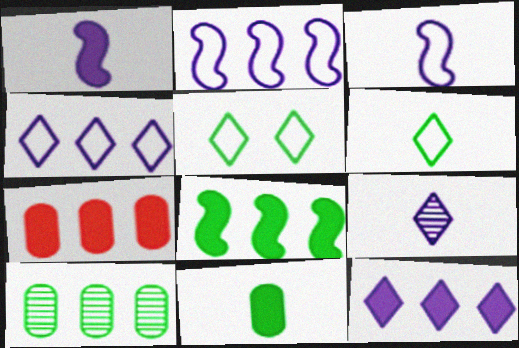[[7, 8, 12]]